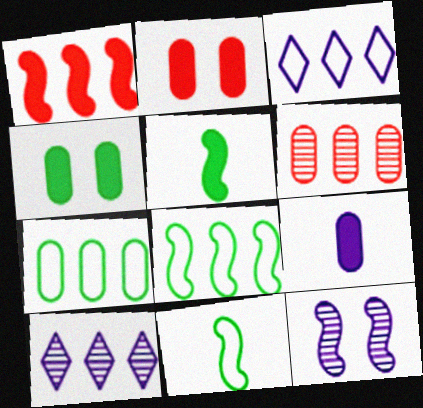[[1, 7, 10], 
[1, 11, 12], 
[2, 10, 11], 
[3, 9, 12]]